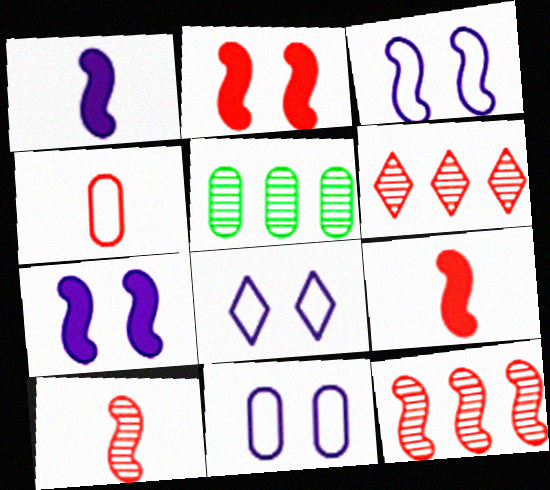[[2, 4, 6], 
[3, 8, 11], 
[5, 8, 9]]